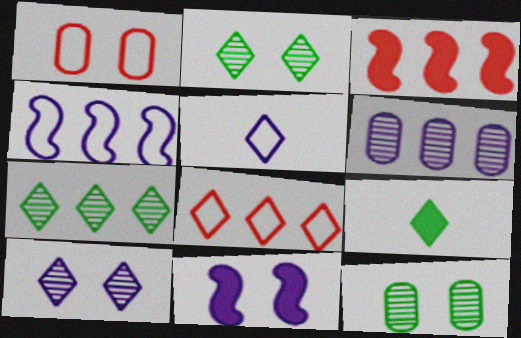[[1, 2, 11], 
[3, 5, 12], 
[5, 6, 11], 
[8, 9, 10]]